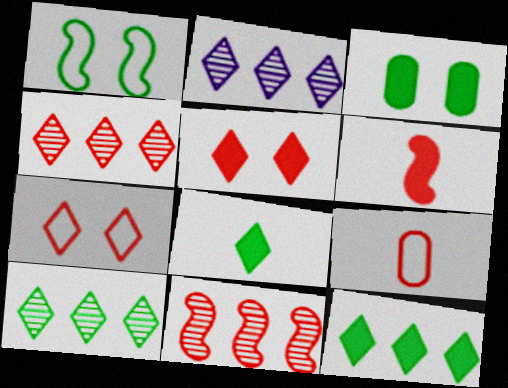[[2, 4, 10], 
[2, 7, 8], 
[5, 9, 11]]